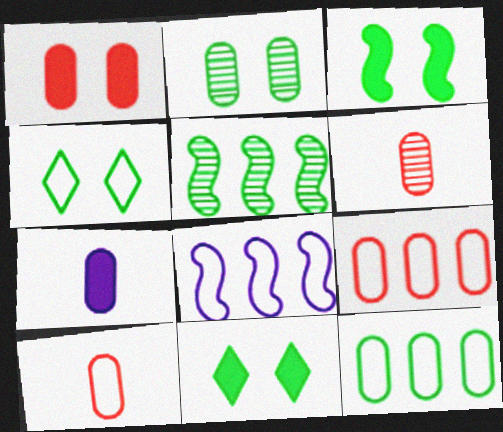[[1, 6, 9], 
[2, 3, 4], 
[2, 7, 9], 
[4, 8, 10], 
[6, 8, 11]]